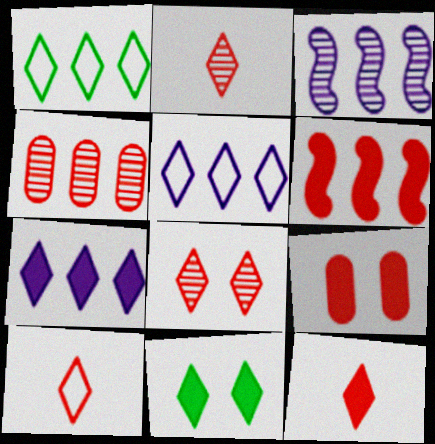[[2, 5, 11], 
[2, 10, 12], 
[6, 9, 12], 
[7, 11, 12]]